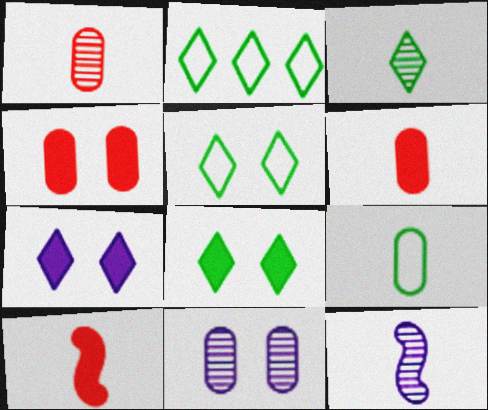[[1, 3, 12], 
[2, 3, 8], 
[2, 4, 12], 
[2, 10, 11]]